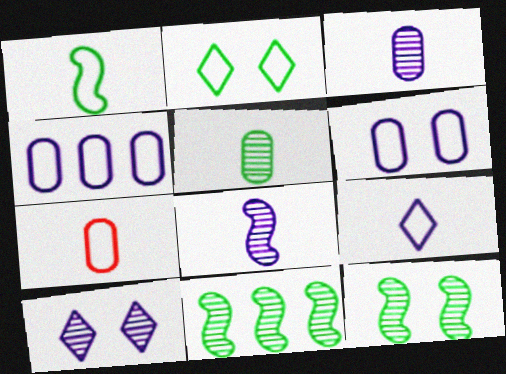[[1, 7, 9]]